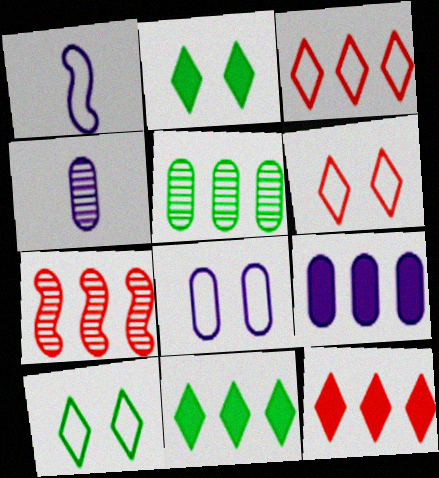[[4, 8, 9]]